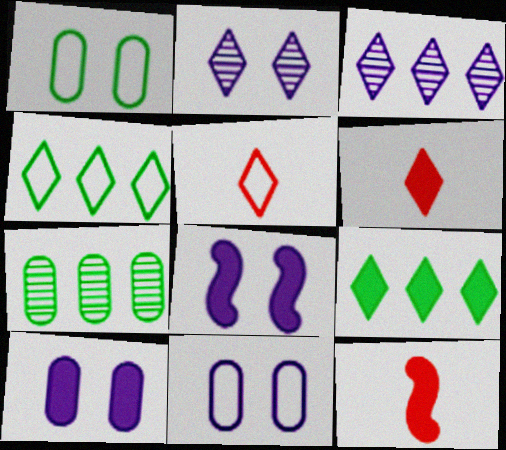[[1, 3, 12], 
[2, 4, 6], 
[2, 5, 9], 
[2, 8, 11], 
[5, 7, 8], 
[9, 10, 12]]